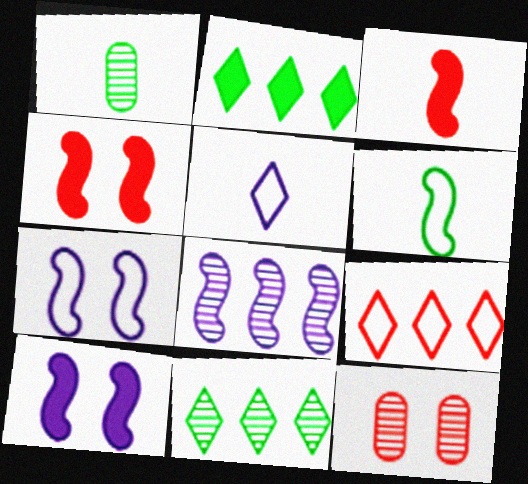[[1, 3, 5], 
[1, 9, 10], 
[3, 9, 12], 
[4, 6, 8]]